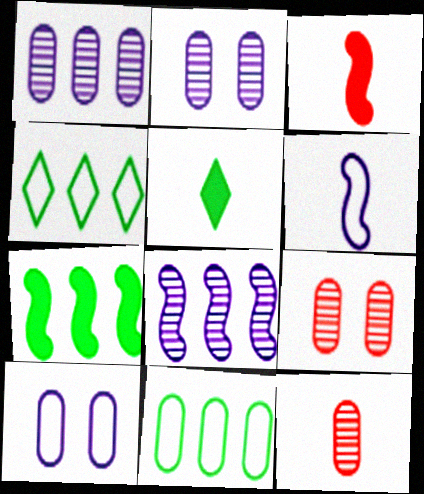[[2, 3, 4], 
[5, 6, 12]]